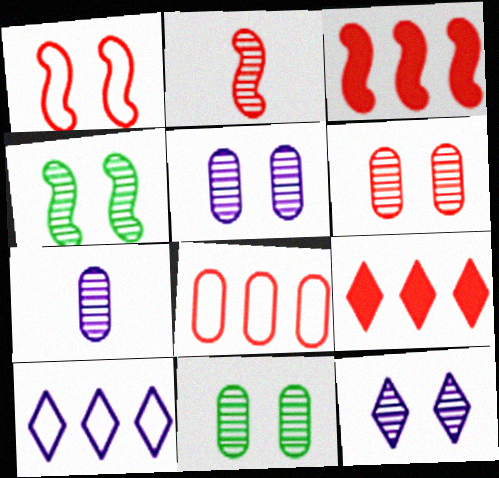[[1, 2, 3], 
[4, 6, 12], 
[5, 6, 11]]